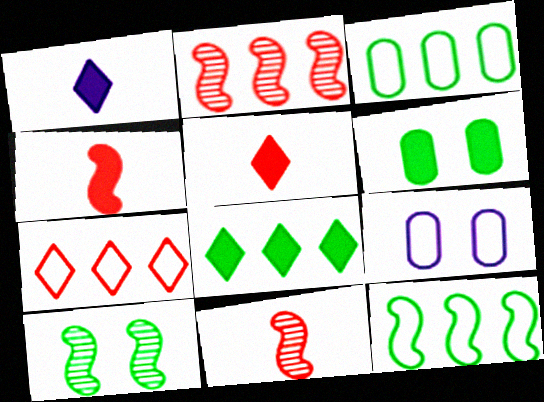[[8, 9, 11]]